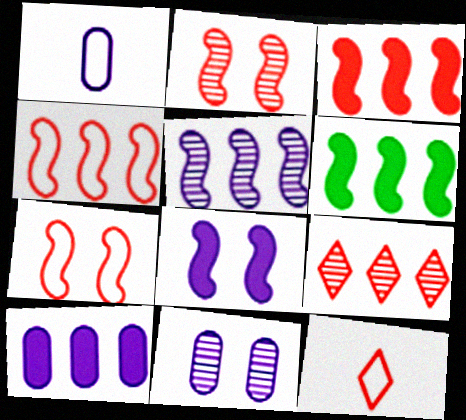[[1, 10, 11], 
[4, 5, 6], 
[6, 11, 12]]